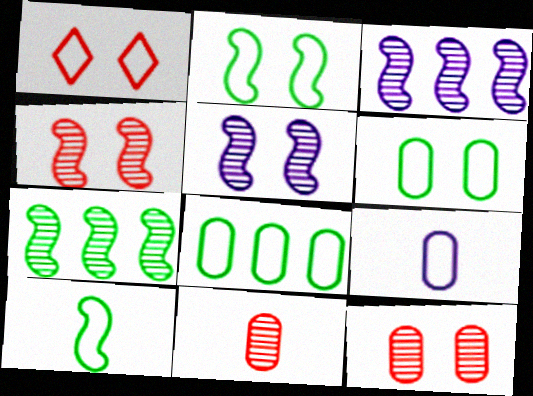[]